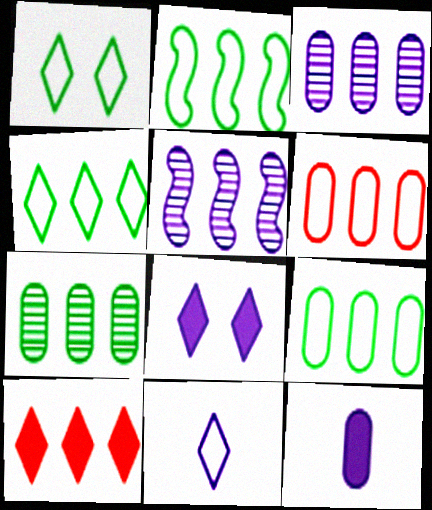[[2, 3, 10], 
[2, 4, 9], 
[5, 9, 10]]